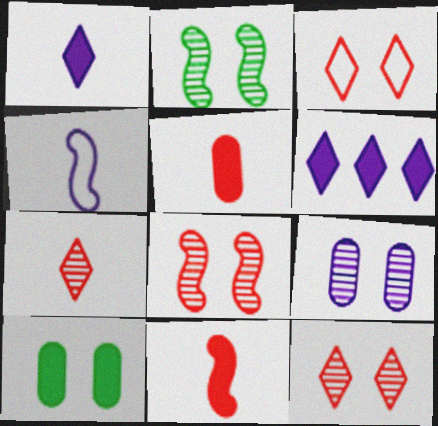[[2, 9, 12], 
[4, 6, 9], 
[6, 10, 11]]